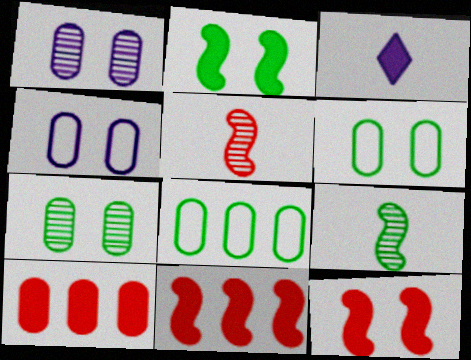[[2, 3, 10]]